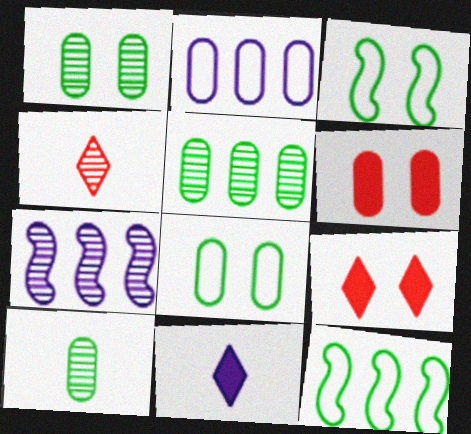[[1, 4, 7], 
[1, 5, 10], 
[2, 6, 10]]